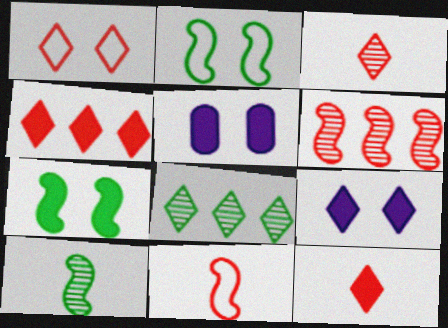[[1, 3, 4], 
[5, 8, 11]]